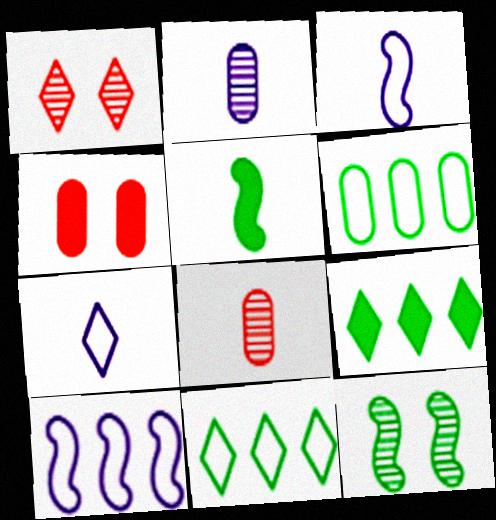[[1, 7, 9], 
[2, 4, 6], 
[5, 7, 8]]